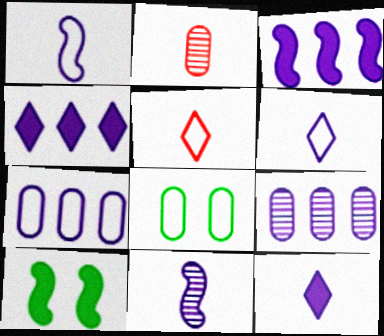[[5, 9, 10]]